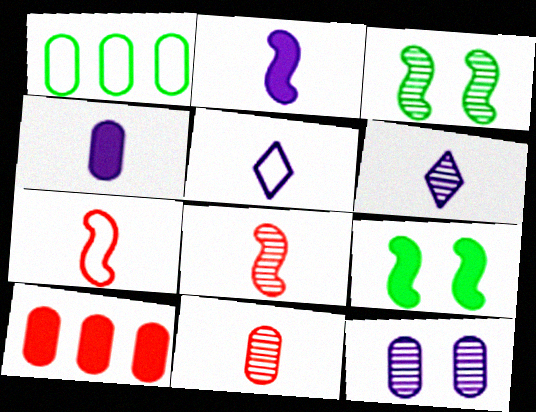[[3, 5, 10]]